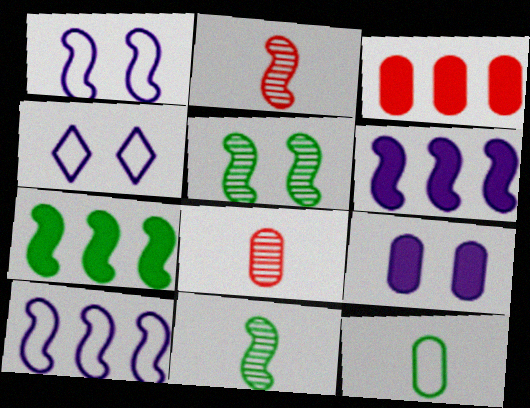[[1, 2, 7], 
[3, 4, 11], 
[4, 7, 8]]